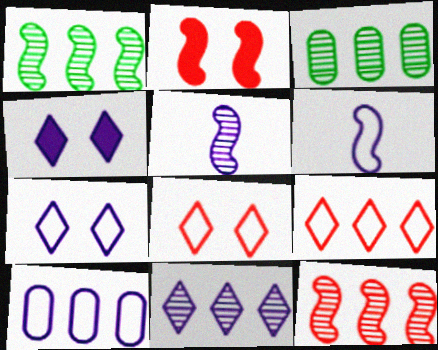[[1, 2, 6], 
[3, 11, 12], 
[4, 5, 10], 
[6, 7, 10]]